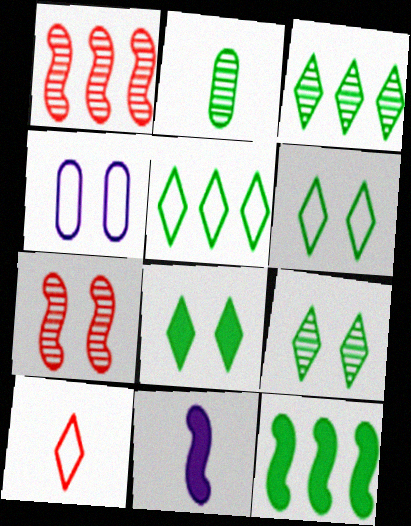[[2, 6, 12], 
[2, 10, 11], 
[4, 7, 8], 
[6, 8, 9]]